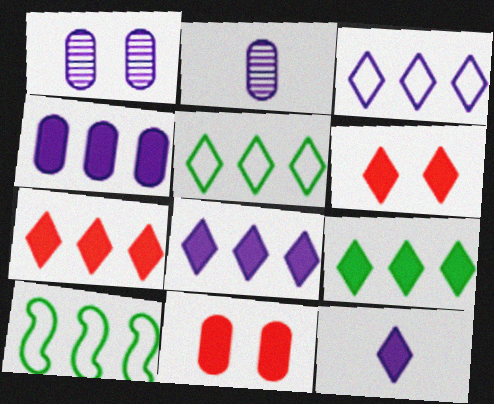[[2, 6, 10], 
[6, 9, 12], 
[7, 8, 9]]